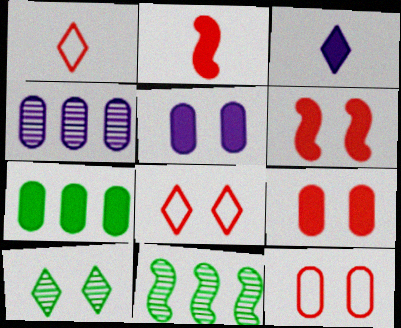[[1, 5, 11], 
[3, 6, 7], 
[3, 11, 12]]